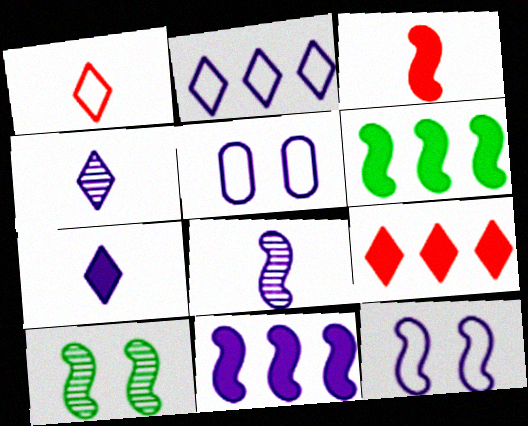[[4, 5, 11], 
[8, 11, 12]]